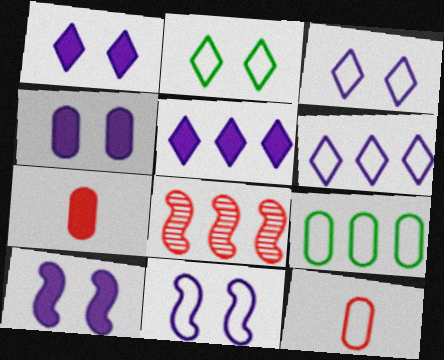[[1, 4, 10], 
[5, 8, 9]]